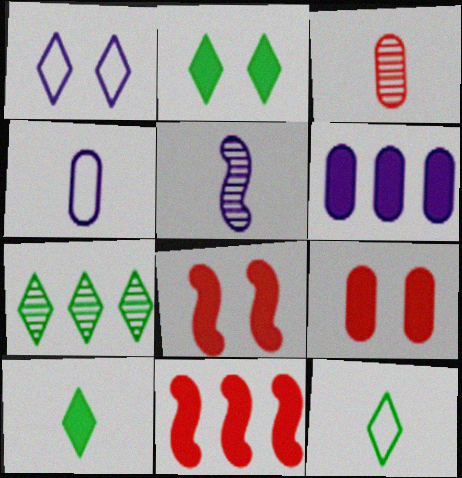[[1, 5, 6], 
[2, 7, 12], 
[4, 7, 8], 
[6, 8, 10]]